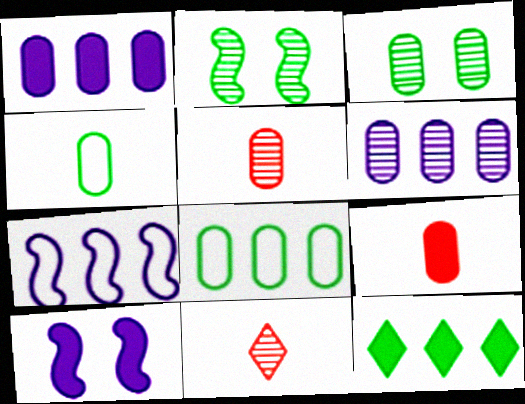[[2, 4, 12], 
[2, 6, 11], 
[3, 5, 6], 
[8, 10, 11], 
[9, 10, 12]]